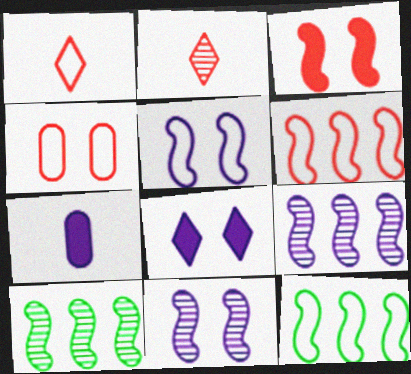[[1, 4, 6]]